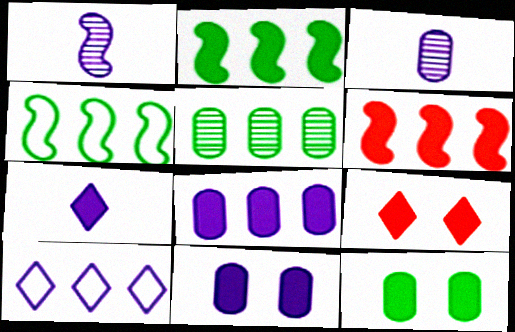[[1, 10, 11], 
[3, 4, 9], 
[5, 6, 10], 
[6, 7, 12]]